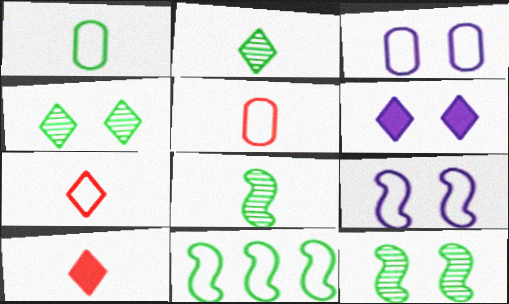[[3, 7, 11]]